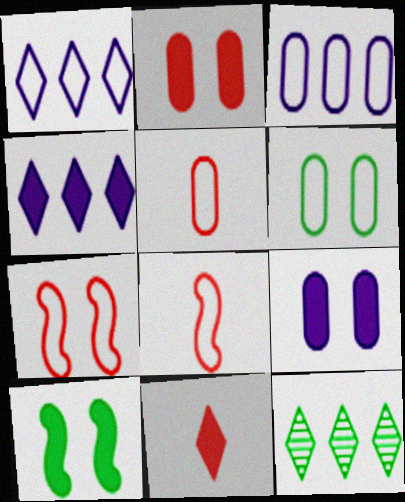[[1, 6, 8], 
[3, 5, 6], 
[8, 9, 12]]